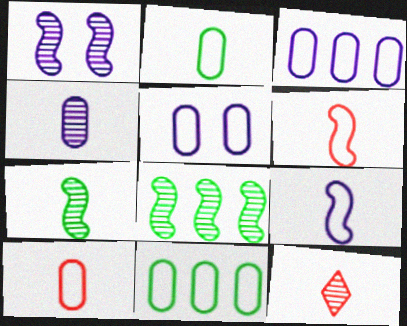[[4, 7, 12], 
[5, 10, 11]]